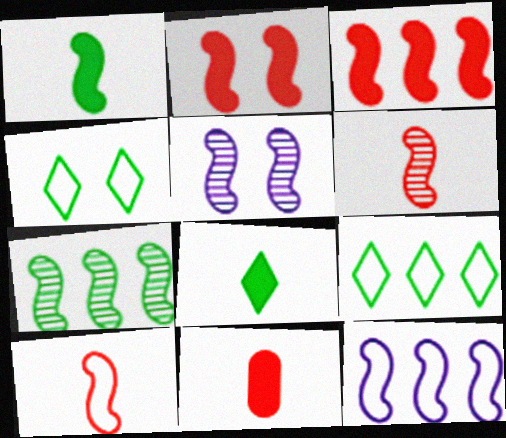[[3, 7, 12], 
[5, 6, 7], 
[5, 9, 11]]